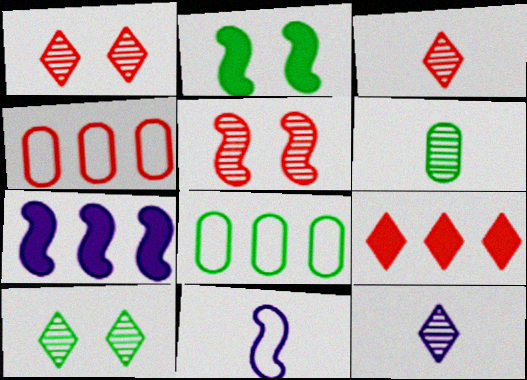[[2, 4, 12]]